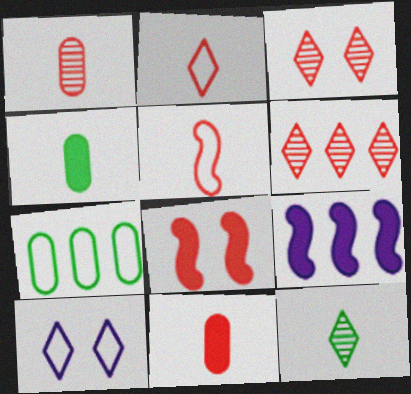[[5, 7, 10], 
[6, 7, 9]]